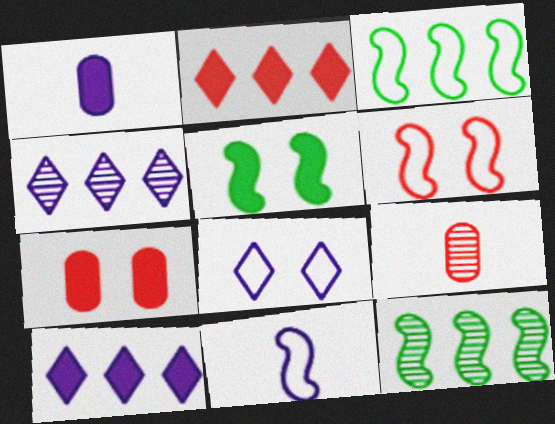[[1, 2, 5], 
[2, 6, 9], 
[3, 6, 11]]